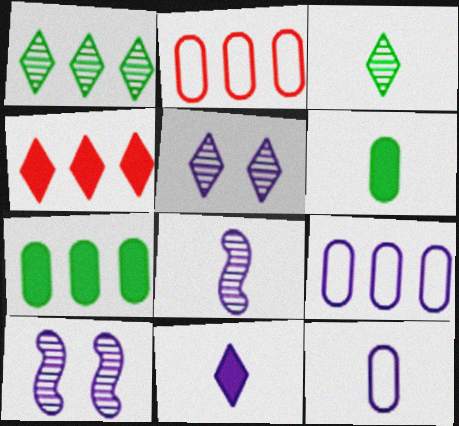[[8, 11, 12], 
[9, 10, 11]]